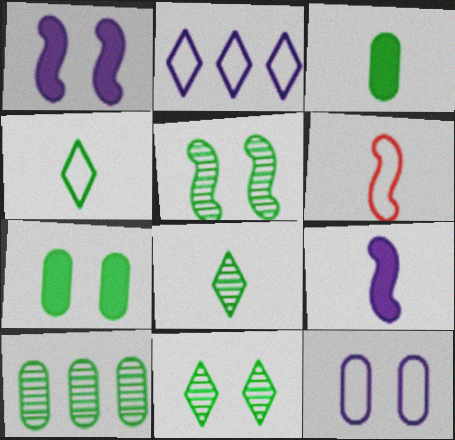[[5, 8, 10]]